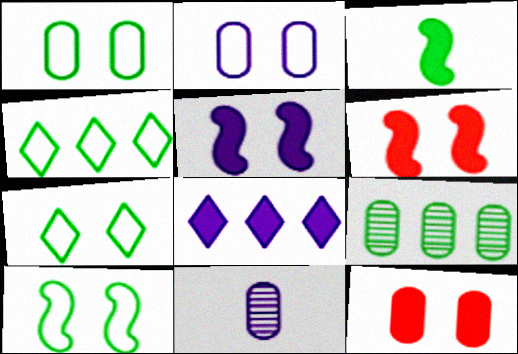[[1, 7, 10], 
[3, 7, 9], 
[3, 8, 12], 
[4, 6, 11]]